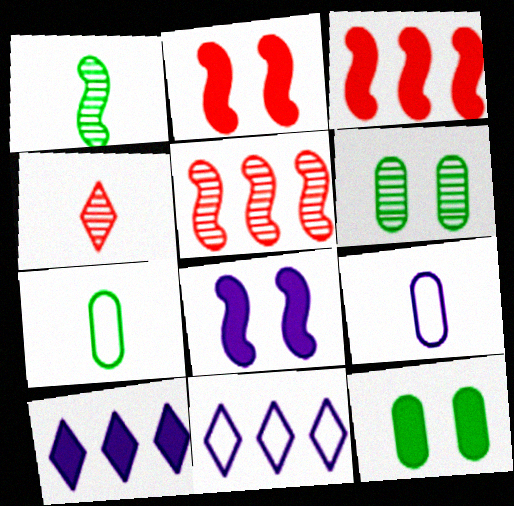[]